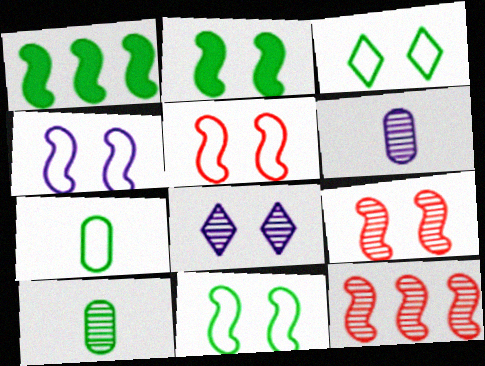[[1, 3, 10], 
[2, 4, 9], 
[4, 5, 11], 
[8, 10, 12]]